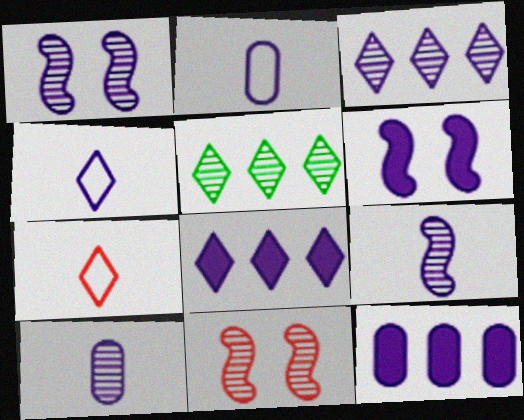[[1, 2, 8], 
[1, 3, 10], 
[1, 4, 12], 
[2, 3, 6], 
[5, 10, 11]]